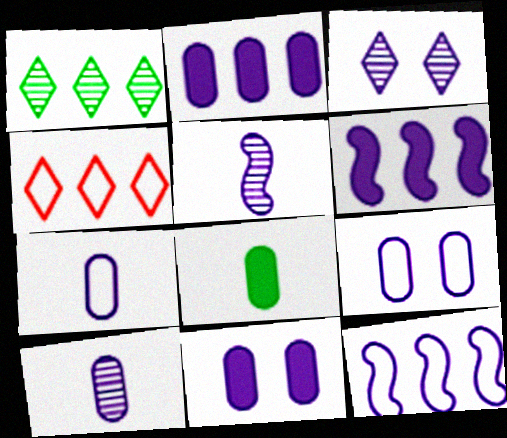[[2, 9, 10], 
[3, 6, 7]]